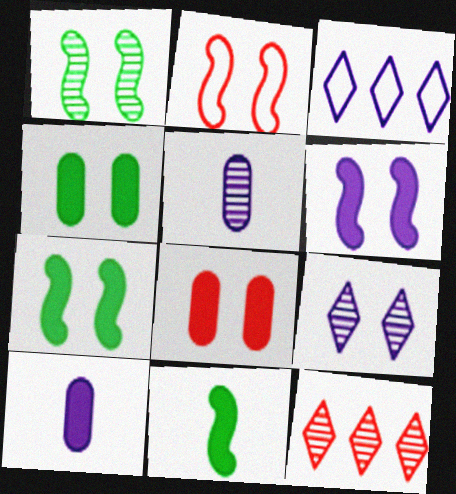[[1, 2, 6], 
[1, 5, 12], 
[2, 4, 9], 
[3, 5, 6]]